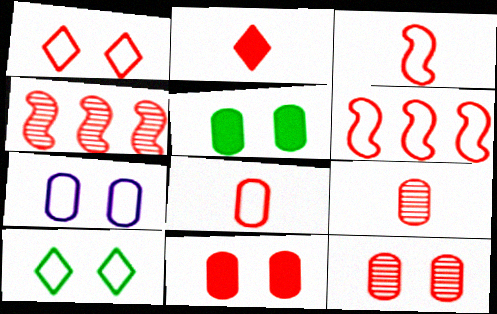[[1, 6, 8], 
[2, 3, 9], 
[2, 6, 12], 
[5, 7, 12]]